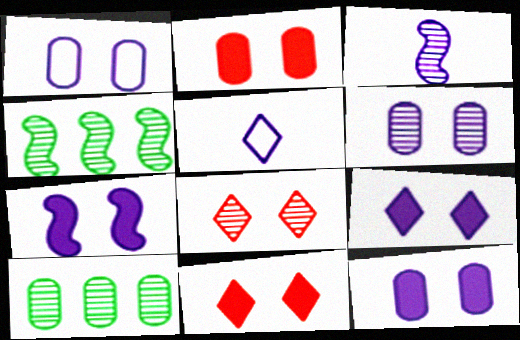[[1, 6, 12], 
[2, 4, 5], 
[3, 8, 10], 
[7, 9, 12]]